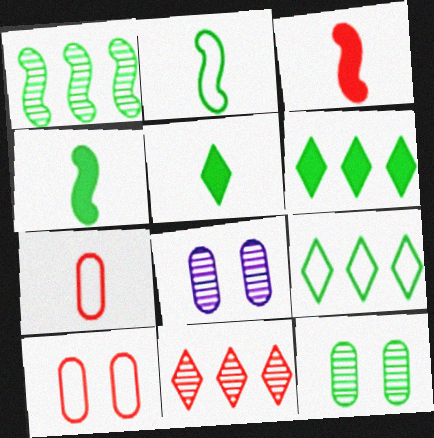[[2, 6, 12], 
[3, 8, 9], 
[3, 10, 11], 
[4, 9, 12]]